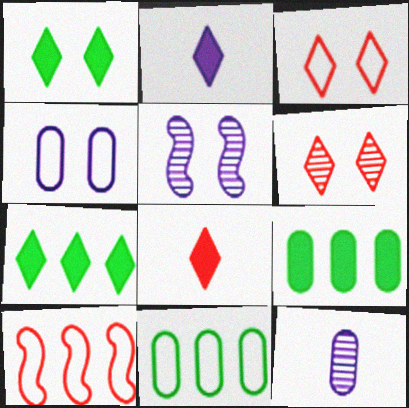[[1, 10, 12], 
[5, 8, 11]]